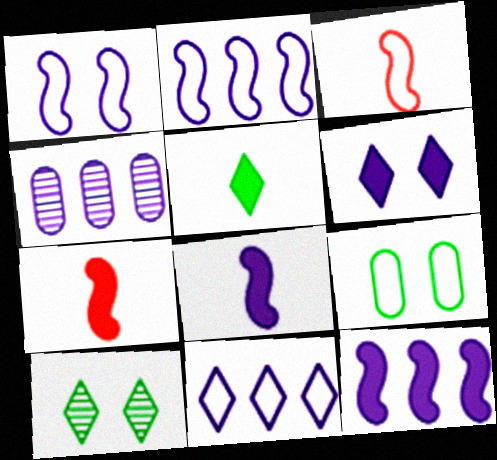[[3, 9, 11], 
[4, 11, 12]]